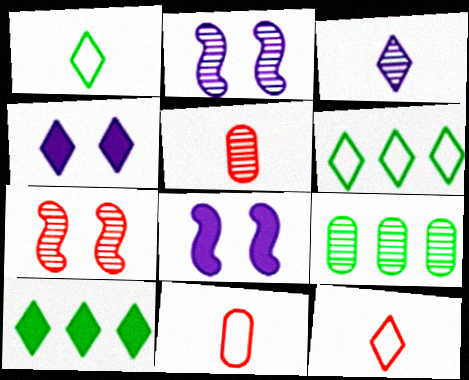[[2, 10, 11], 
[3, 7, 9], 
[5, 6, 8], 
[8, 9, 12]]